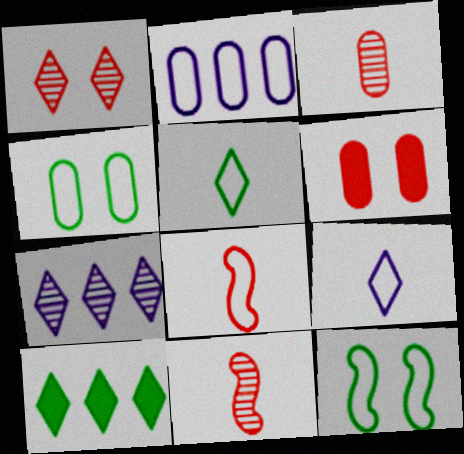[[1, 9, 10]]